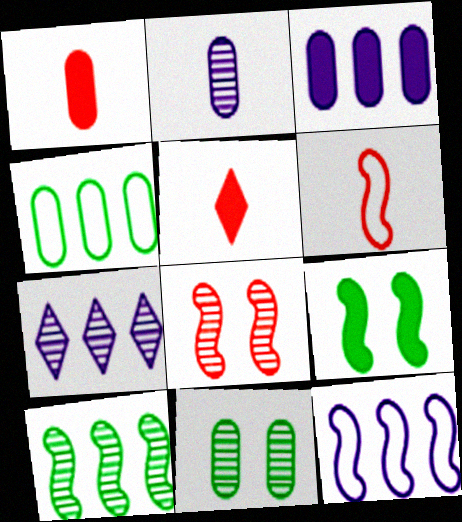[[3, 5, 9], 
[3, 7, 12], 
[5, 11, 12]]